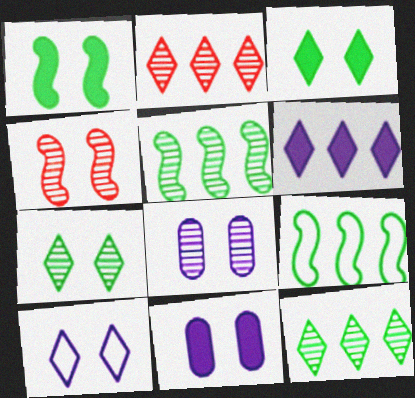[[4, 7, 8]]